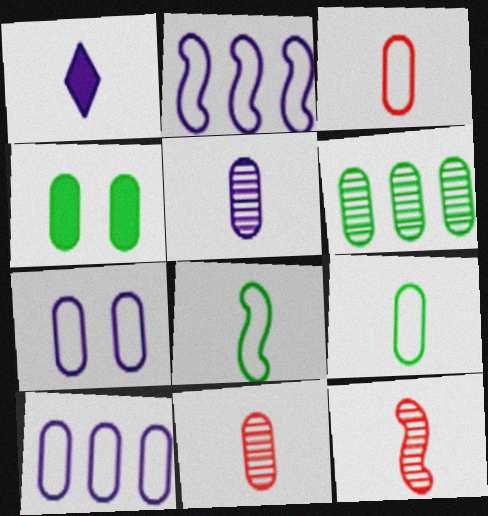[[1, 8, 11], 
[1, 9, 12], 
[4, 6, 9], 
[4, 10, 11]]